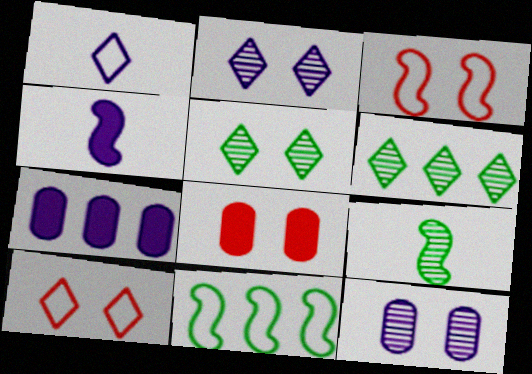[[7, 9, 10]]